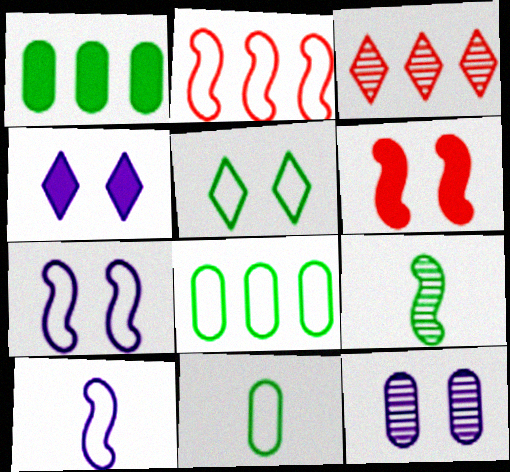[[1, 5, 9], 
[3, 9, 12], 
[4, 7, 12], 
[5, 6, 12]]